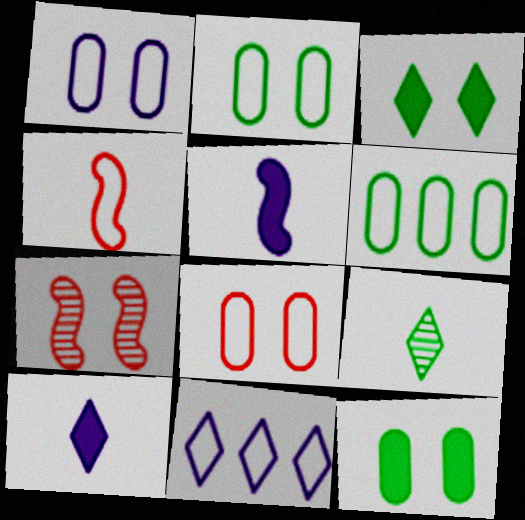[[1, 2, 8], 
[1, 3, 7], 
[2, 4, 11], 
[6, 7, 10]]